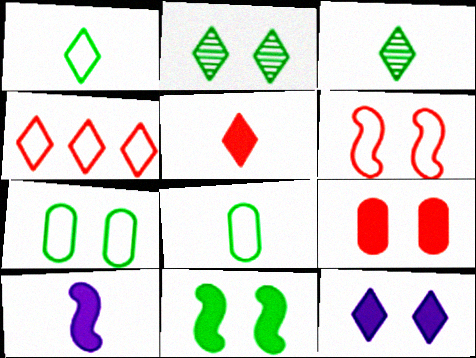[[2, 7, 11], 
[3, 4, 12], 
[9, 11, 12]]